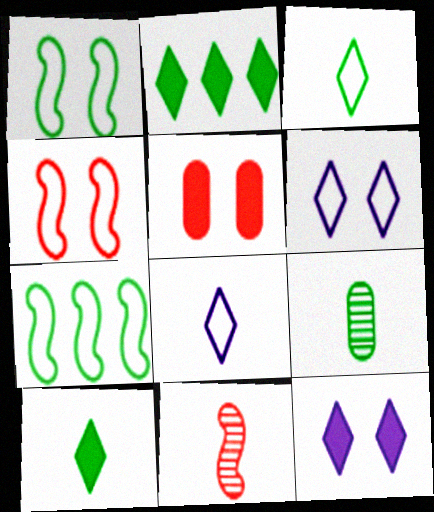[[1, 2, 9]]